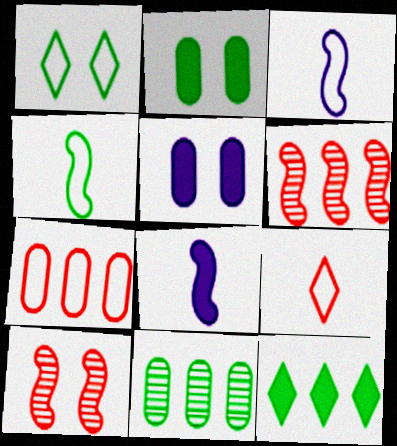[[1, 3, 7], 
[1, 5, 10]]